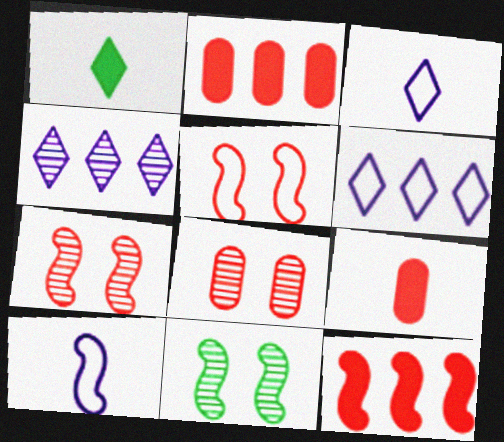[[2, 3, 11], 
[6, 9, 11], 
[10, 11, 12]]